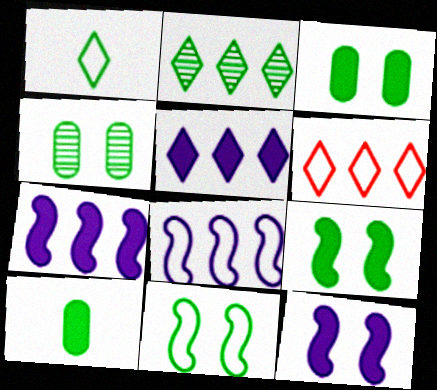[[2, 5, 6], 
[2, 10, 11]]